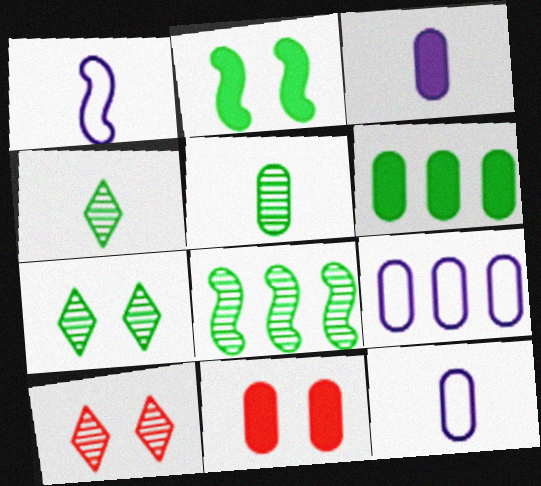[[1, 6, 10], 
[3, 6, 11], 
[5, 7, 8], 
[5, 9, 11]]